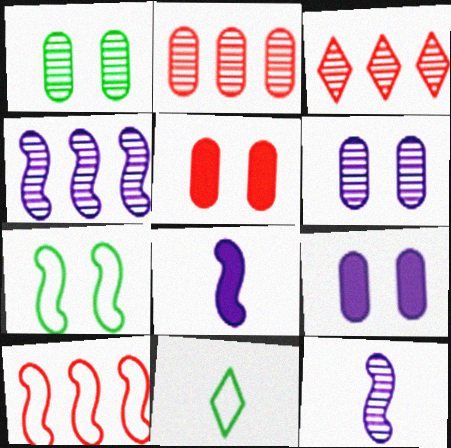[[1, 3, 12], 
[4, 5, 11]]